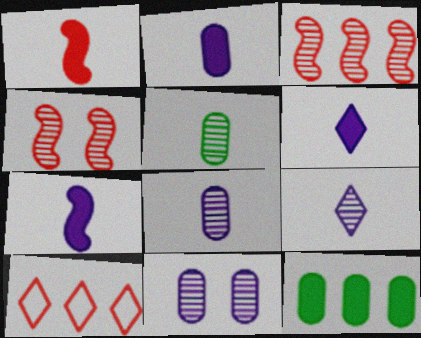[[2, 6, 7]]